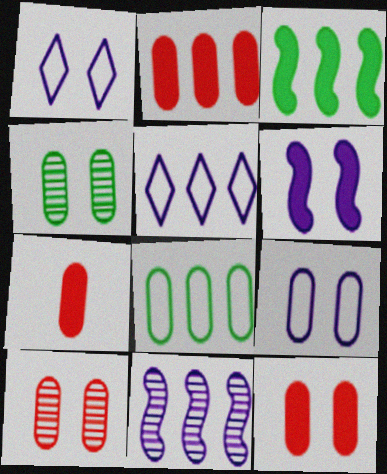[[2, 7, 12], 
[4, 9, 12]]